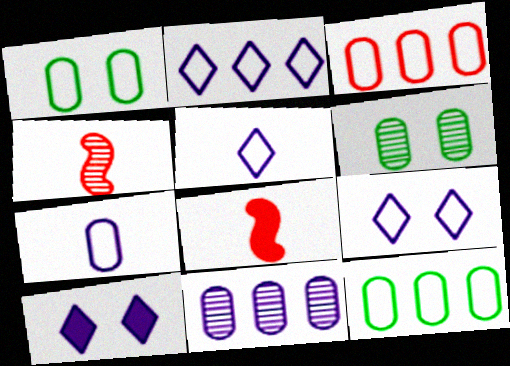[[1, 3, 7], 
[2, 5, 9], 
[2, 6, 8], 
[4, 10, 12]]